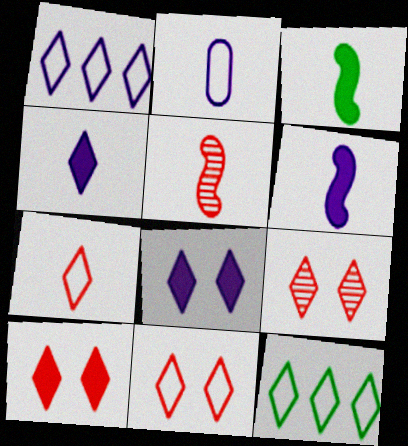[[4, 9, 12], 
[9, 10, 11]]